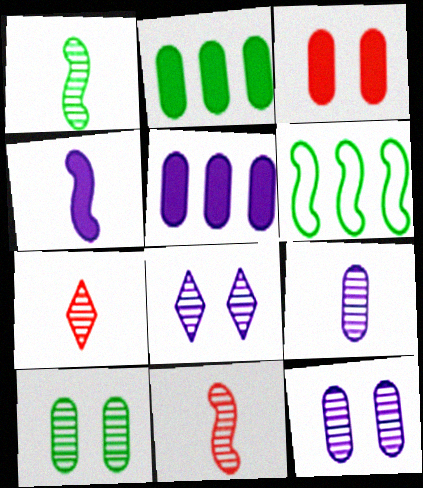[[1, 7, 9]]